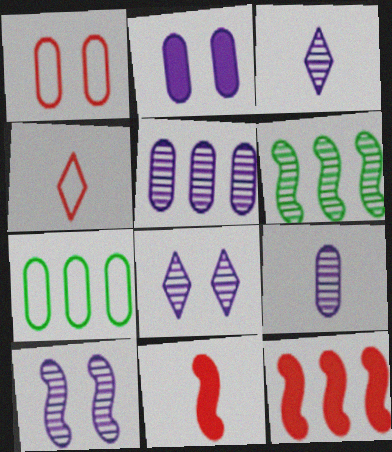[[2, 4, 6], 
[3, 5, 10], 
[7, 8, 11]]